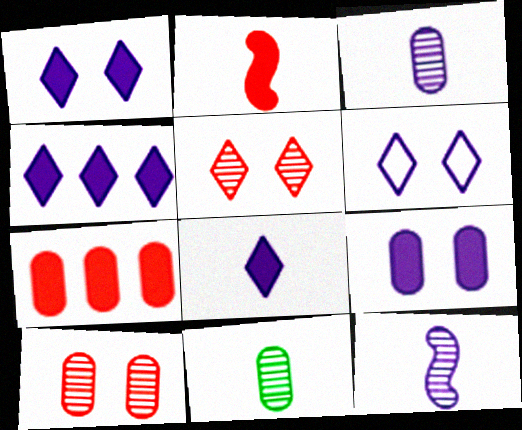[[1, 4, 8]]